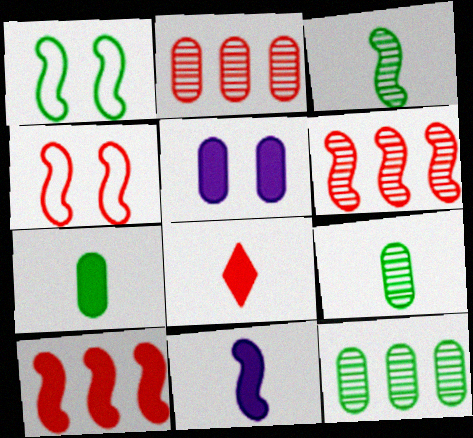[[1, 6, 11], 
[2, 4, 8], 
[7, 8, 11]]